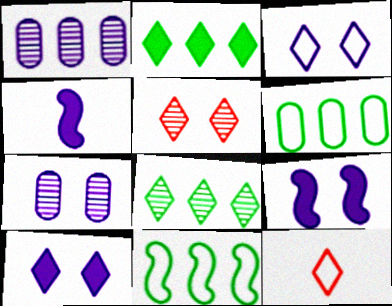[[1, 3, 4], 
[3, 7, 9], 
[4, 5, 6], 
[8, 10, 12]]